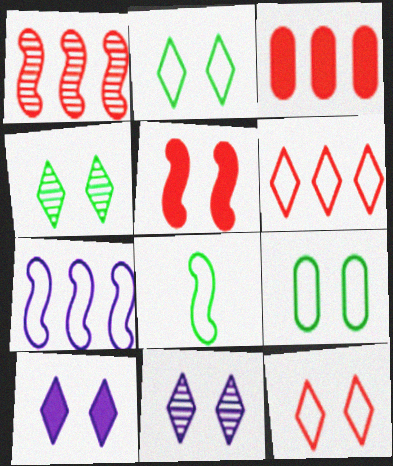[[1, 3, 6], 
[3, 8, 11], 
[4, 10, 12], 
[5, 9, 11]]